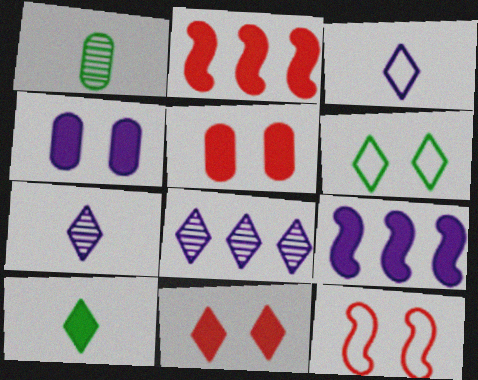[[2, 4, 10], 
[5, 9, 10]]